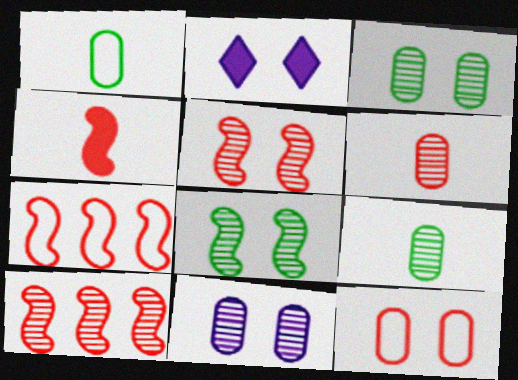[[1, 2, 10], 
[2, 7, 9], 
[2, 8, 12], 
[4, 5, 7]]